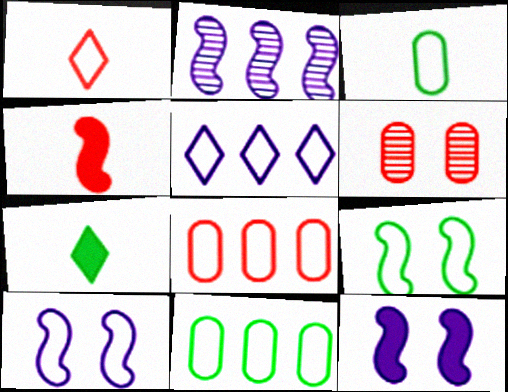[[1, 10, 11], 
[2, 4, 9]]